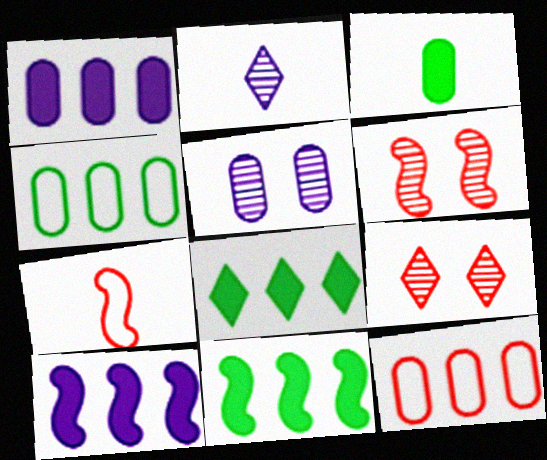[[2, 3, 7], 
[3, 5, 12], 
[5, 7, 8]]